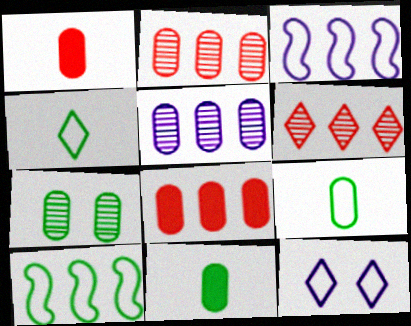[]